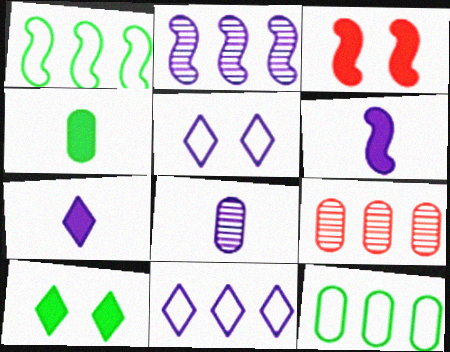[]